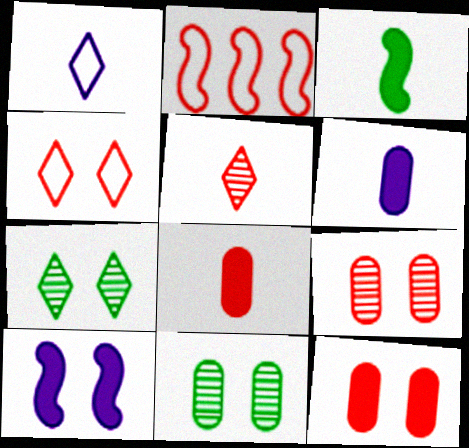[[2, 5, 12], 
[2, 6, 7], 
[4, 10, 11]]